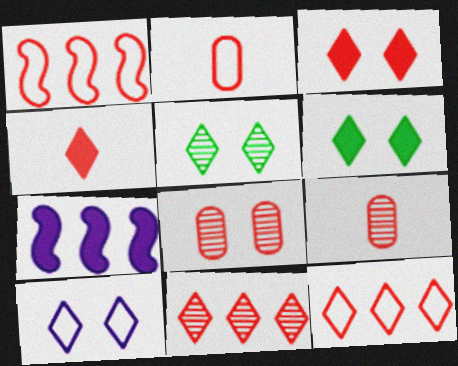[[1, 3, 9], 
[1, 4, 8], 
[2, 5, 7], 
[3, 5, 10]]